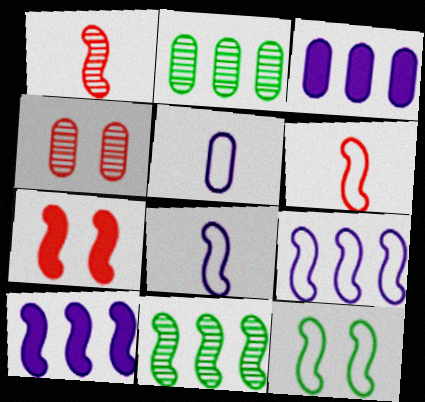[[1, 10, 12], 
[6, 9, 12], 
[7, 8, 11]]